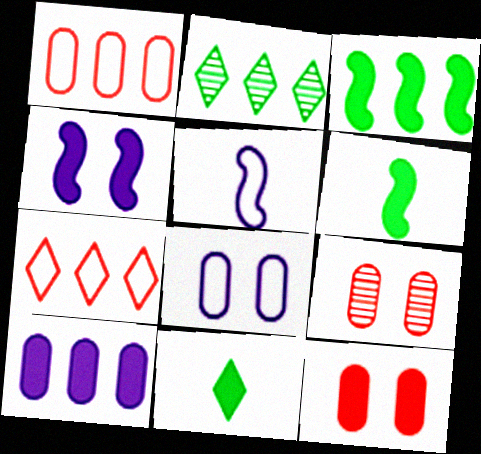[[2, 5, 12]]